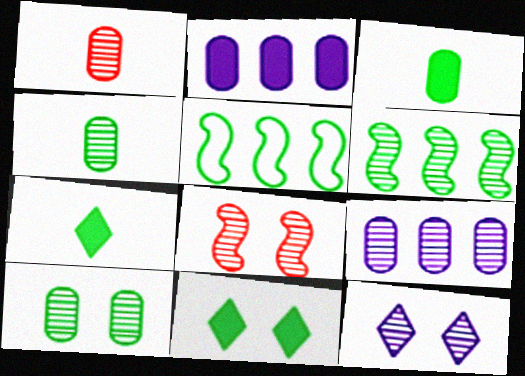[[1, 6, 12], 
[1, 9, 10], 
[4, 5, 11], 
[5, 7, 10], 
[8, 10, 12]]